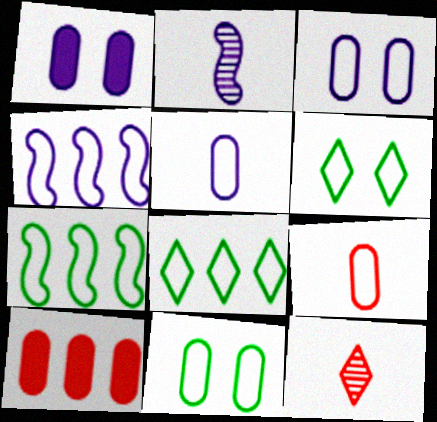[[1, 7, 12], 
[2, 6, 10], 
[4, 6, 9]]